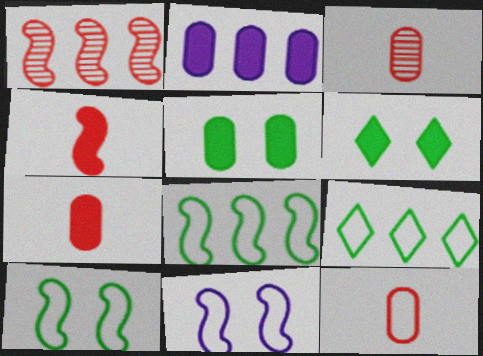[[1, 2, 9], 
[2, 4, 6], 
[2, 5, 7], 
[3, 7, 12], 
[9, 11, 12]]